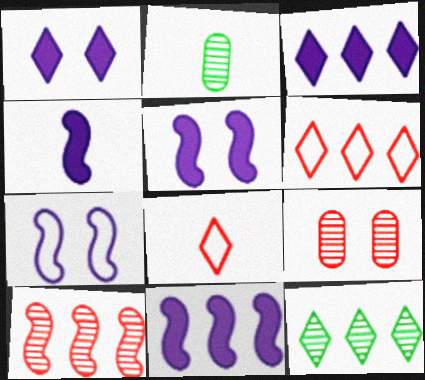[[1, 8, 12], 
[2, 4, 8], 
[2, 5, 6], 
[3, 6, 12], 
[4, 5, 11]]